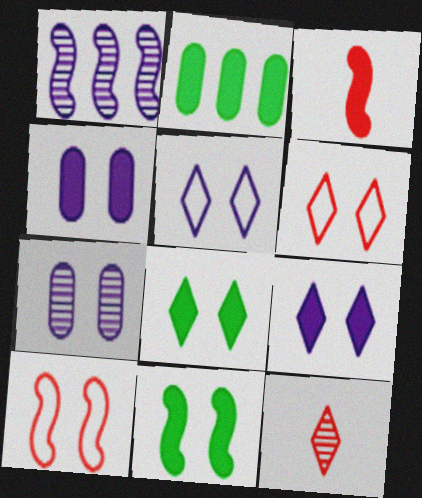[[2, 3, 9], 
[6, 7, 11], 
[7, 8, 10]]